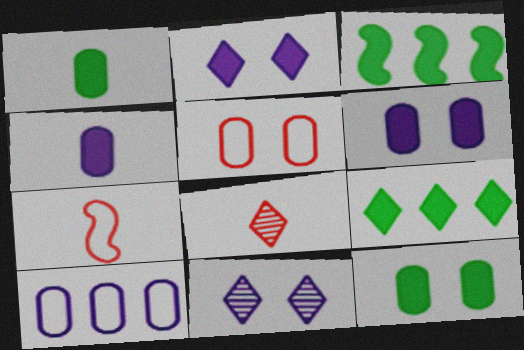[]